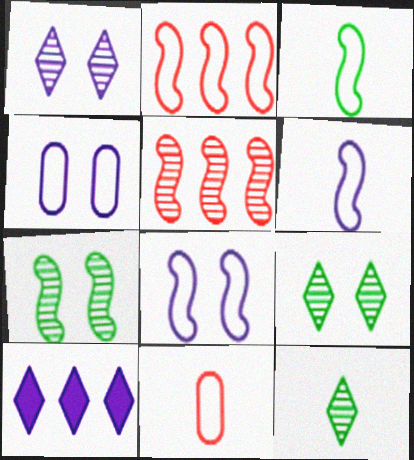[[2, 3, 8], 
[7, 10, 11]]